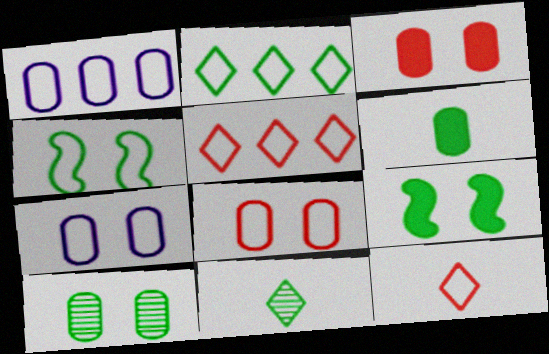[[1, 4, 12], 
[3, 7, 10]]